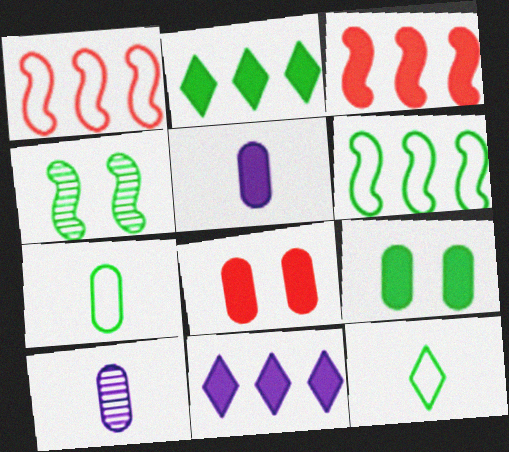[[2, 4, 7]]